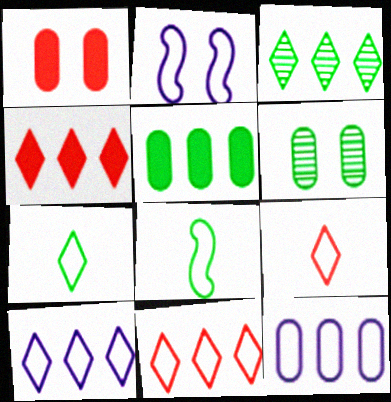[[3, 4, 10]]